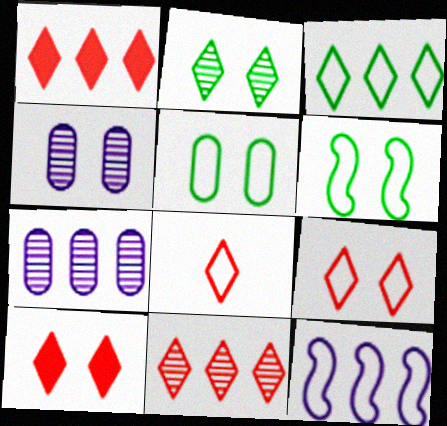[[4, 6, 10], 
[5, 8, 12], 
[8, 10, 11]]